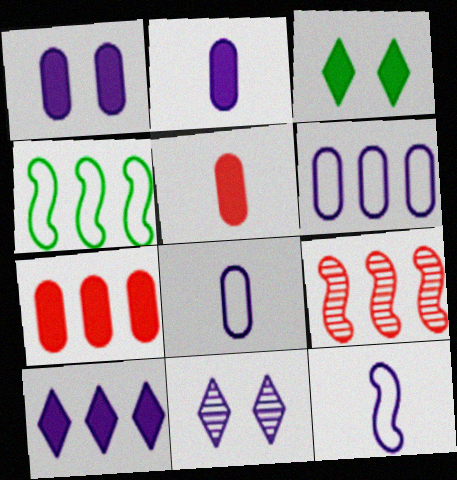[[3, 8, 9], 
[4, 5, 11]]